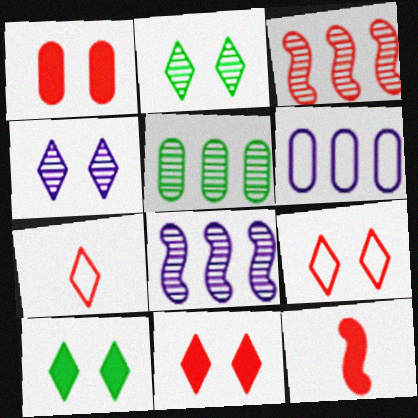[[1, 3, 7], 
[2, 6, 12], 
[4, 9, 10]]